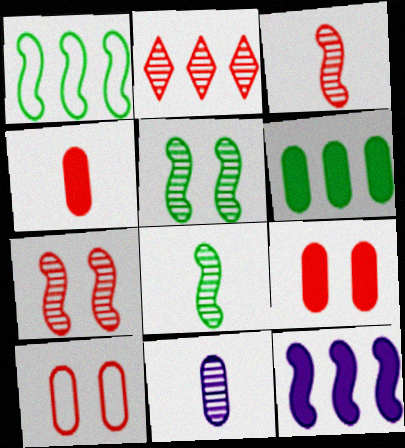[[2, 5, 11], 
[6, 10, 11]]